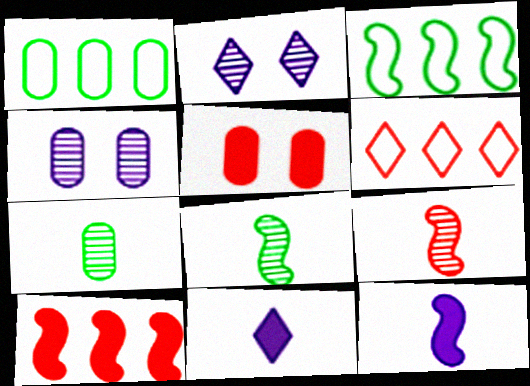[[5, 6, 9]]